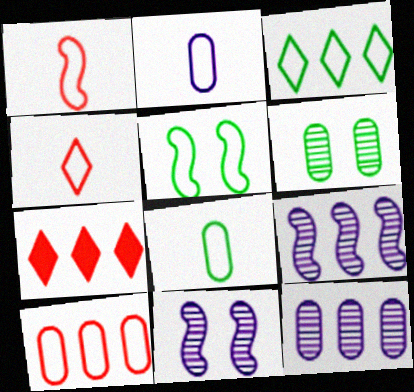[[3, 5, 8], 
[7, 8, 11]]